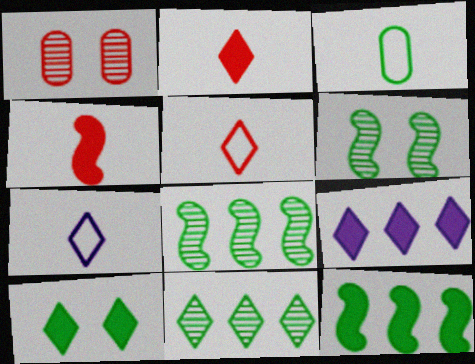[[1, 7, 12], 
[2, 9, 10], 
[3, 8, 10]]